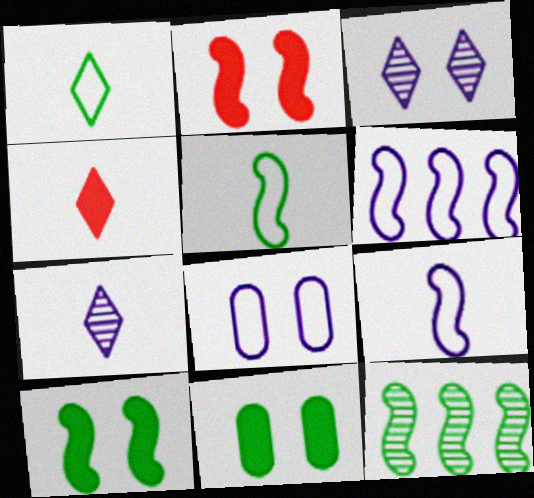[[1, 4, 7], 
[1, 11, 12], 
[2, 9, 12], 
[4, 8, 12], 
[5, 10, 12]]